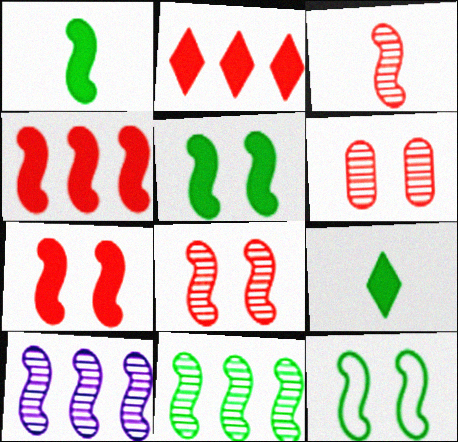[[1, 11, 12]]